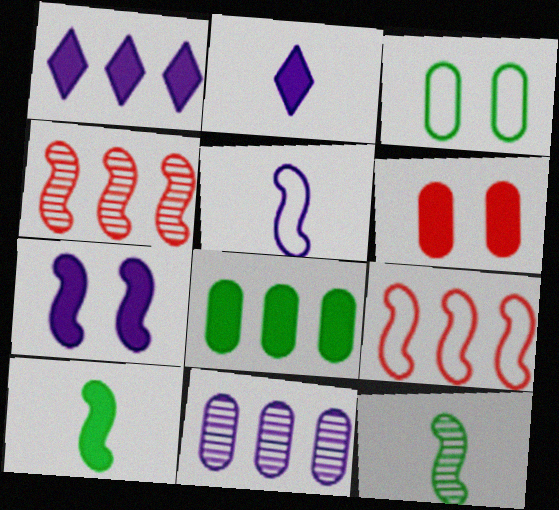[[1, 6, 10], 
[2, 3, 4], 
[7, 9, 12]]